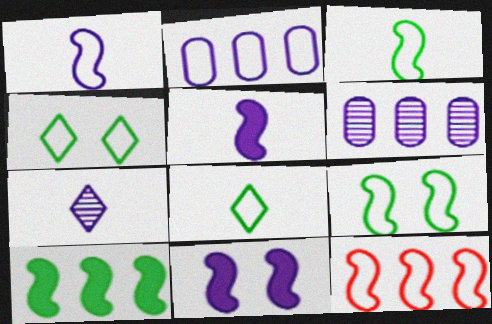[[1, 9, 12], 
[2, 7, 11]]